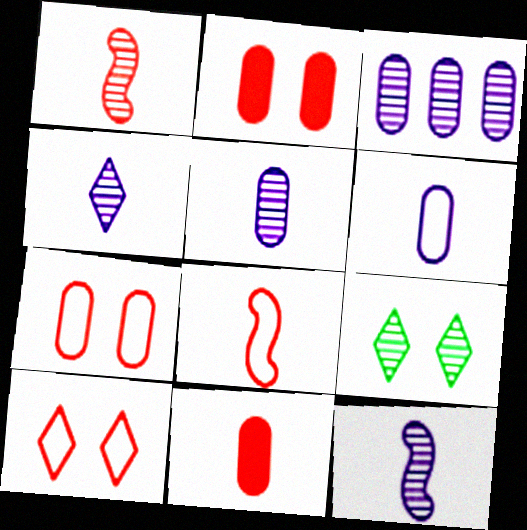[[1, 3, 9], 
[4, 5, 12]]